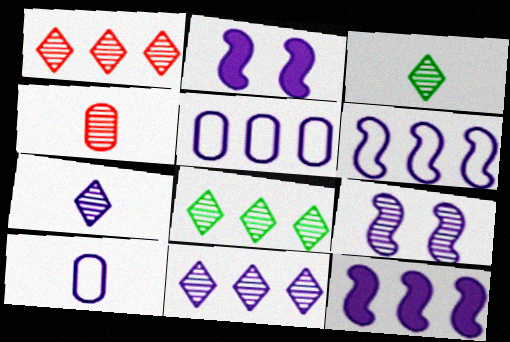[[1, 8, 11], 
[2, 5, 7], 
[2, 10, 11], 
[4, 8, 9], 
[5, 11, 12]]